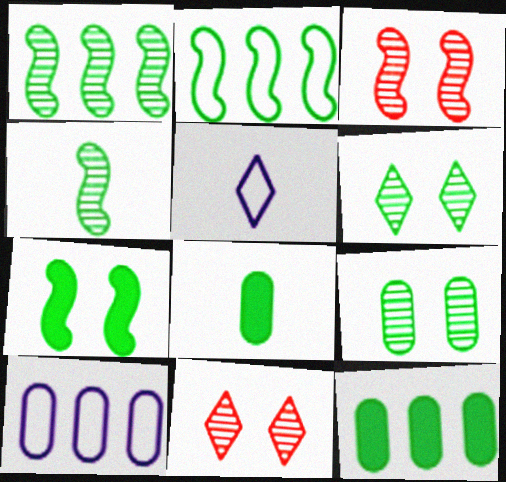[[2, 4, 7], 
[2, 6, 8], 
[3, 5, 12]]